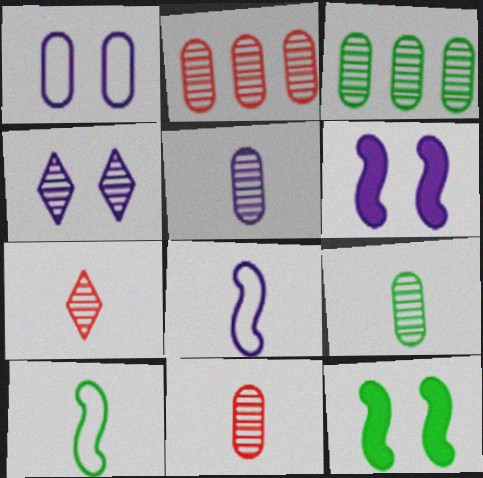[[1, 4, 6], 
[5, 9, 11]]